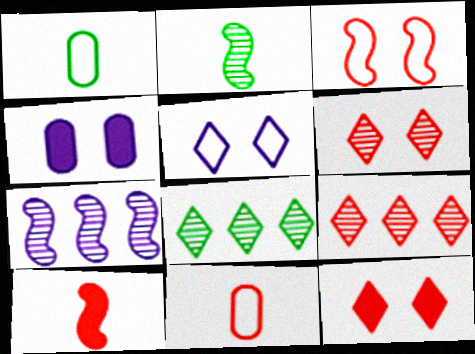[[1, 7, 12]]